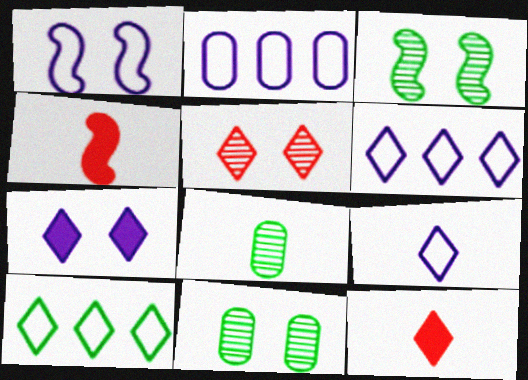[[1, 2, 9], 
[2, 3, 12], 
[4, 6, 11], 
[4, 8, 9]]